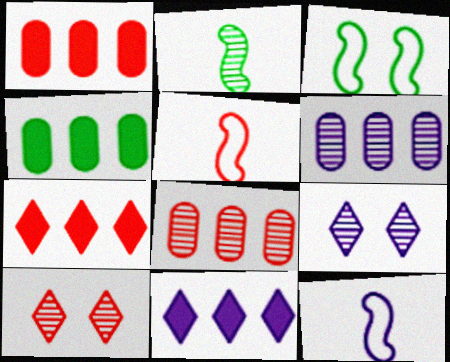[[1, 5, 10], 
[2, 6, 10], 
[2, 8, 9], 
[4, 5, 9], 
[4, 10, 12]]